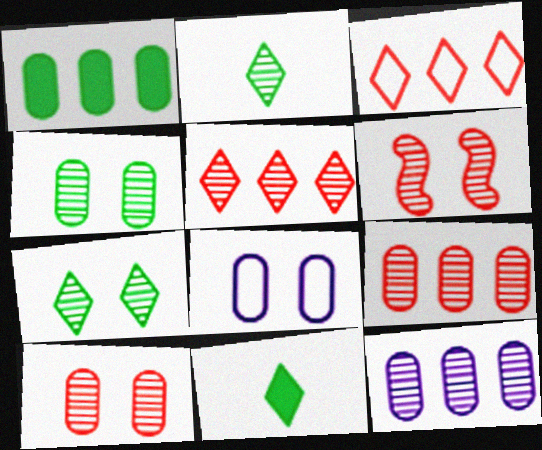[[2, 6, 12]]